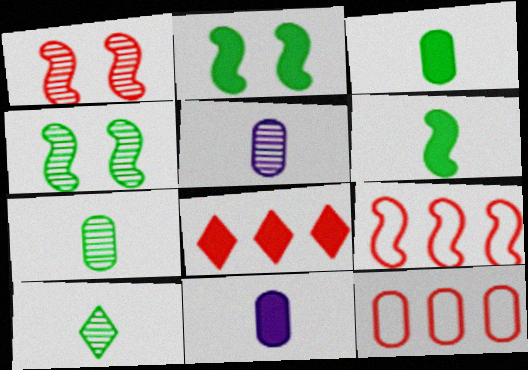[[2, 8, 11]]